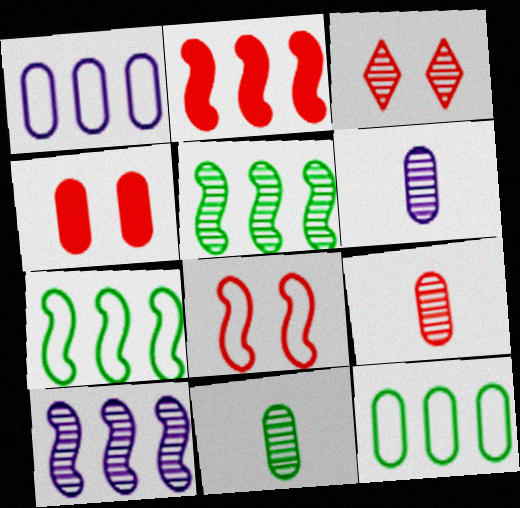[[1, 4, 11], 
[2, 7, 10], 
[3, 4, 8], 
[3, 5, 6], 
[3, 10, 11], 
[4, 6, 12], 
[6, 9, 11]]